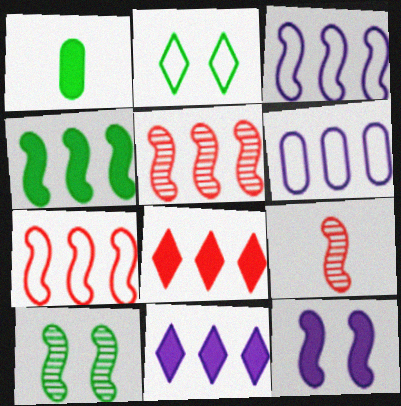[[1, 8, 12], 
[3, 4, 5]]